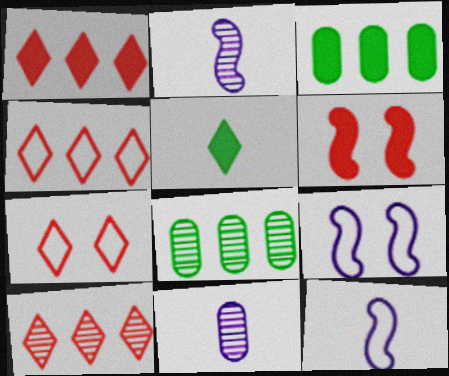[[1, 4, 10], 
[2, 3, 7]]